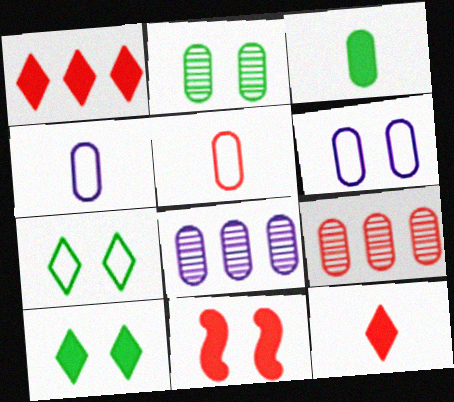[[3, 6, 9]]